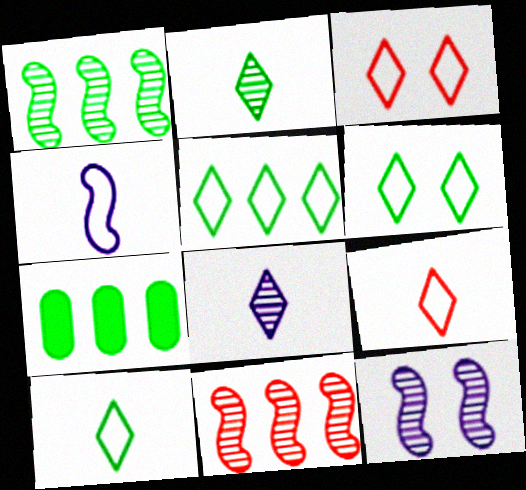[[1, 5, 7], 
[5, 6, 10], 
[7, 9, 12]]